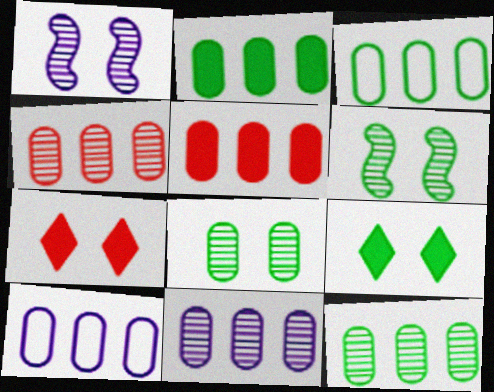[[2, 3, 12], 
[2, 4, 10], 
[3, 5, 11], 
[4, 11, 12], 
[5, 10, 12]]